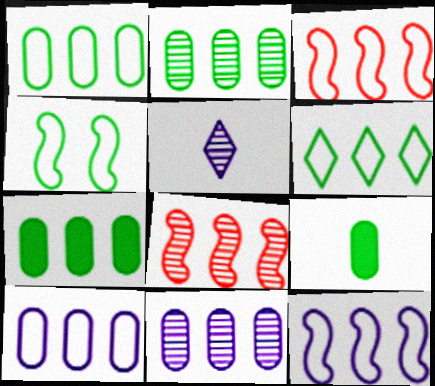[[1, 2, 7], 
[3, 6, 10]]